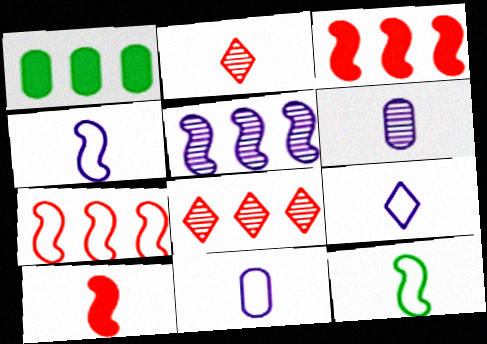[[4, 9, 11]]